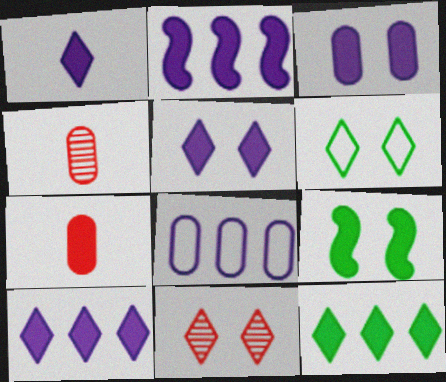[[1, 2, 3], 
[1, 5, 10], 
[2, 4, 6], 
[5, 6, 11], 
[7, 9, 10]]